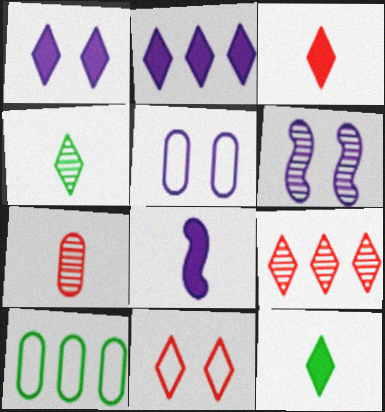[[1, 5, 6], 
[2, 4, 11], 
[3, 6, 10], 
[3, 9, 11]]